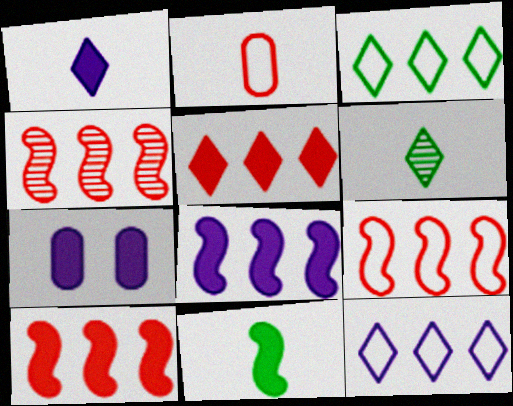[[1, 7, 8], 
[4, 9, 10], 
[5, 7, 11], 
[6, 7, 9]]